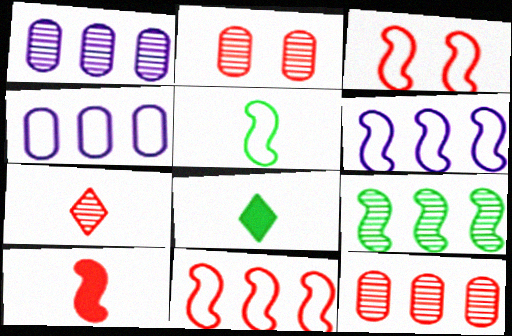[[1, 3, 8], 
[2, 6, 8], 
[3, 5, 6]]